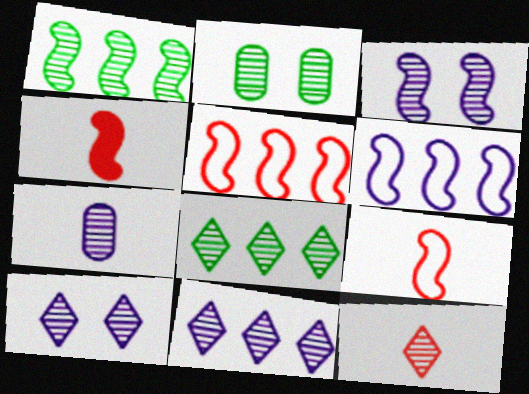[[3, 7, 11], 
[8, 10, 12]]